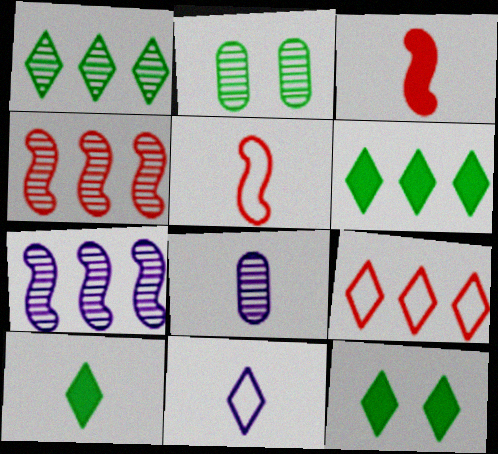[[5, 8, 10], 
[6, 10, 12]]